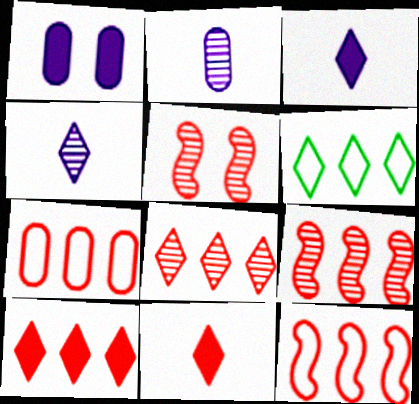[[5, 7, 11], 
[7, 9, 10]]